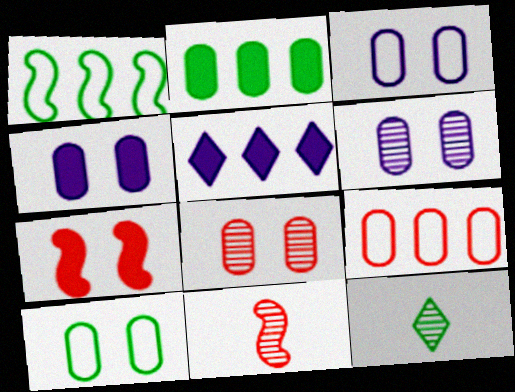[[3, 4, 6], 
[4, 8, 10], 
[5, 10, 11]]